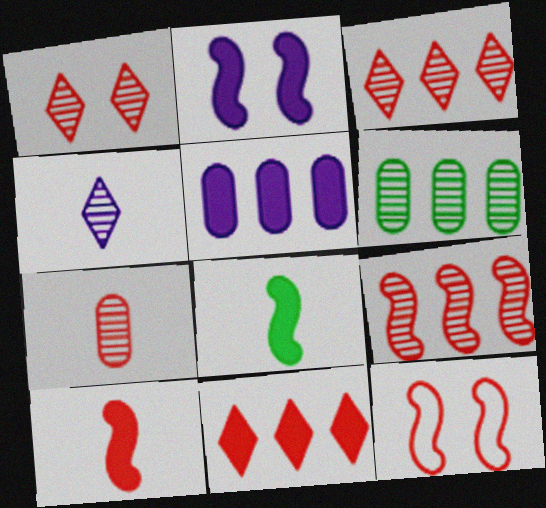[[1, 7, 9], 
[7, 11, 12], 
[9, 10, 12]]